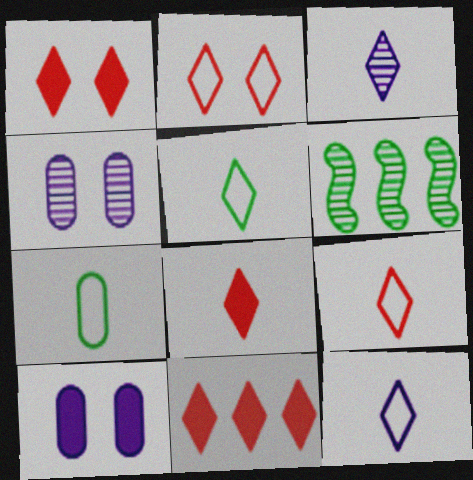[[1, 8, 11], 
[3, 5, 8], 
[5, 9, 12], 
[6, 9, 10]]